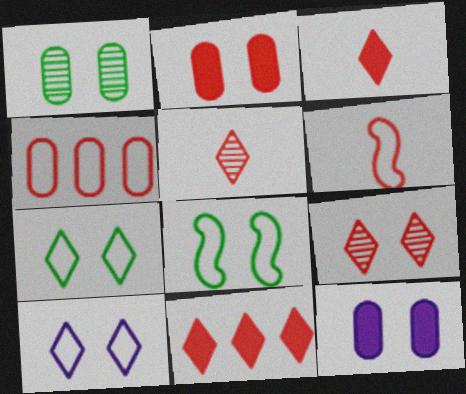[[8, 9, 12]]